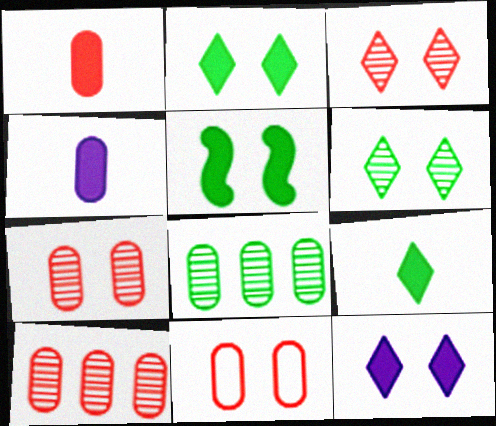[[1, 10, 11], 
[4, 8, 11]]